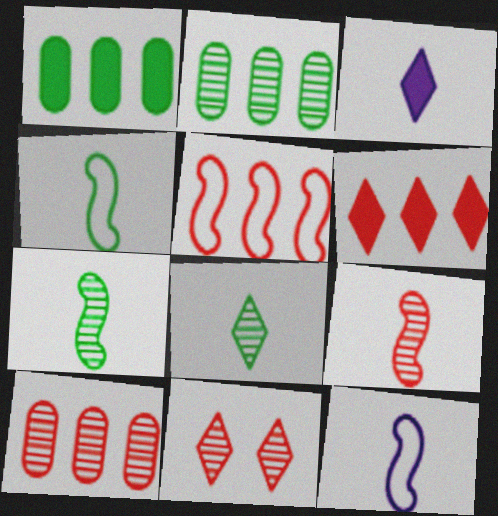[[1, 11, 12], 
[5, 6, 10], 
[9, 10, 11]]